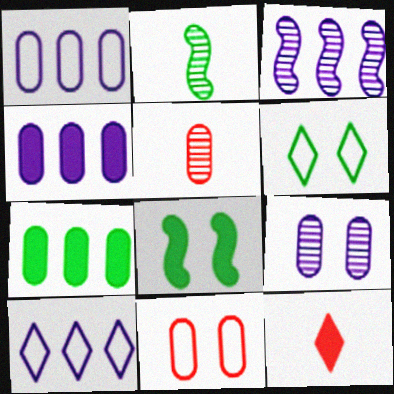[[2, 6, 7], 
[3, 4, 10], 
[4, 8, 12], 
[5, 8, 10]]